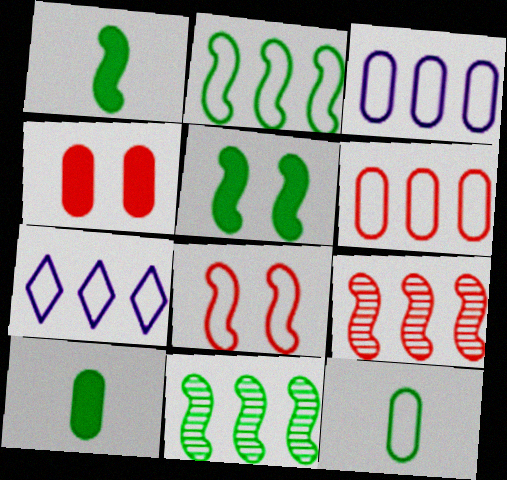[[2, 6, 7], 
[7, 8, 12]]